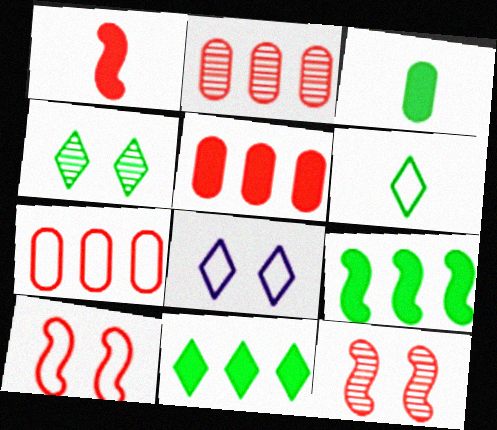[[2, 5, 7], 
[4, 6, 11]]